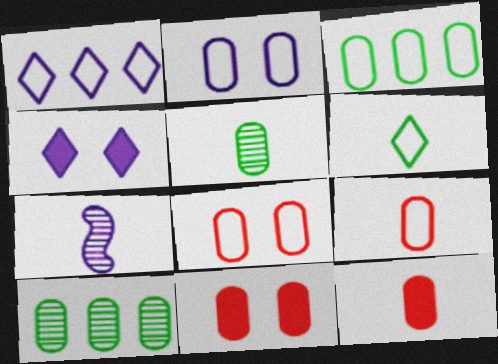[[2, 3, 9], 
[2, 10, 12], 
[6, 7, 12]]